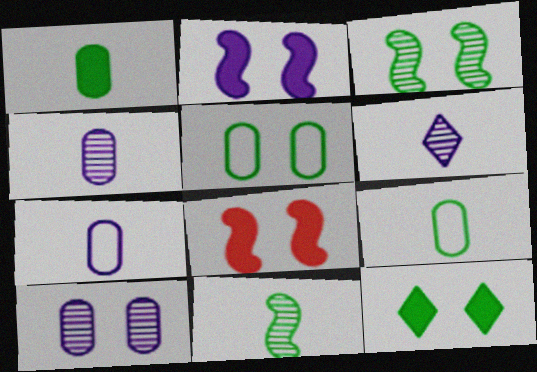[[3, 5, 12]]